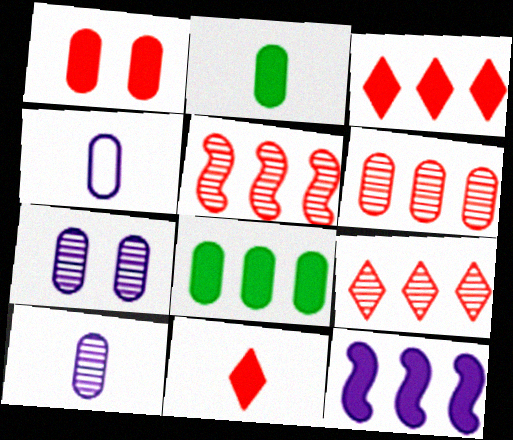[[3, 8, 12], 
[5, 6, 9]]